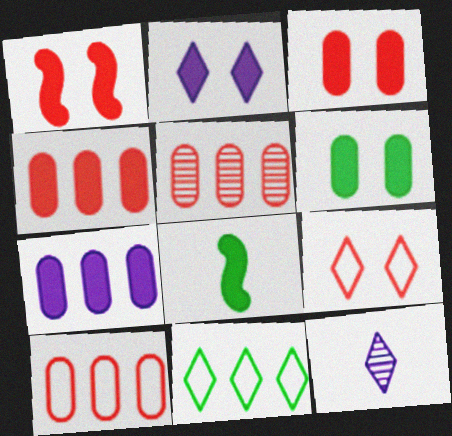[[1, 2, 6], 
[2, 4, 8], 
[4, 5, 10]]